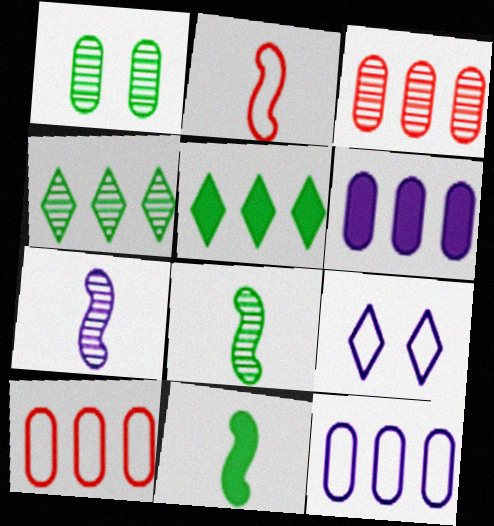[[1, 4, 8], 
[2, 7, 11], 
[3, 9, 11], 
[6, 7, 9]]